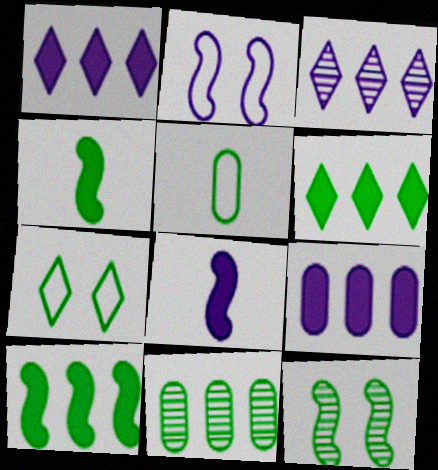[[4, 7, 11], 
[5, 6, 12]]